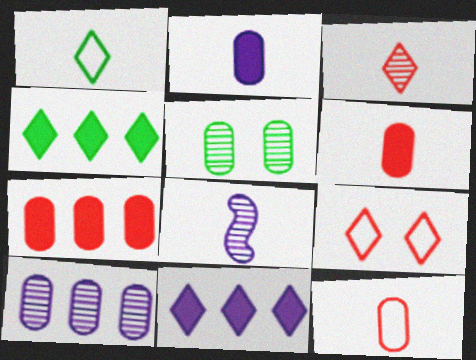[[1, 6, 8]]